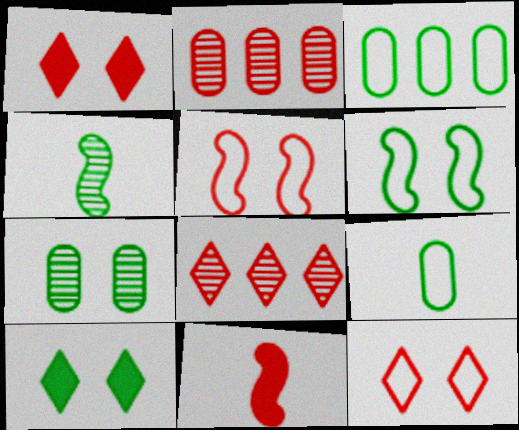[[2, 11, 12], 
[3, 4, 10], 
[6, 7, 10]]